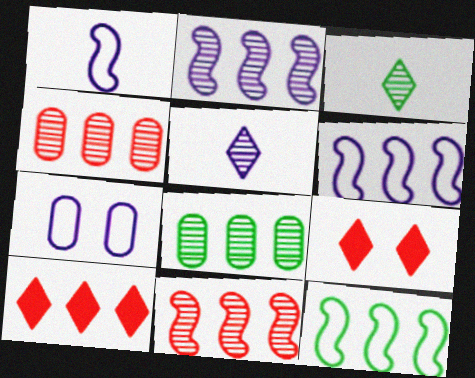[[1, 8, 9], 
[6, 8, 10]]